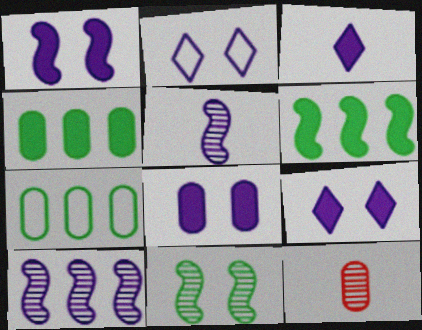[[1, 8, 9], 
[2, 6, 12], 
[7, 8, 12]]